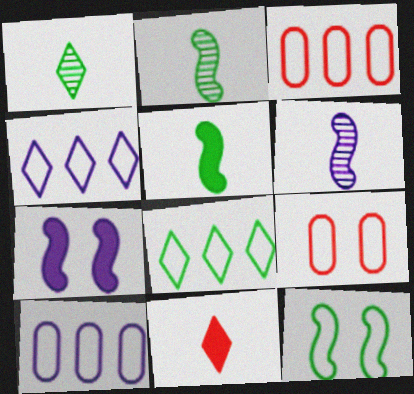[[1, 3, 7]]